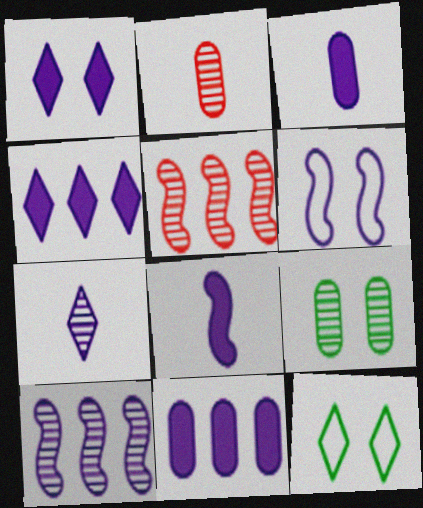[[1, 8, 11], 
[3, 5, 12], 
[5, 7, 9], 
[6, 7, 11], 
[6, 8, 10]]